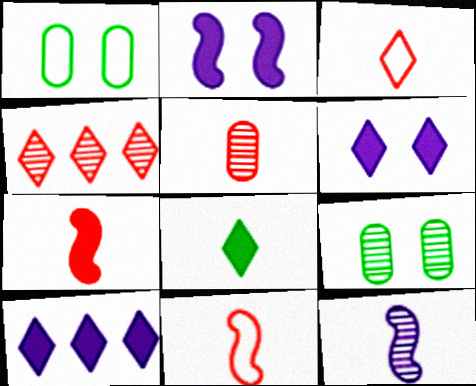[[3, 5, 7], 
[4, 9, 12], 
[9, 10, 11]]